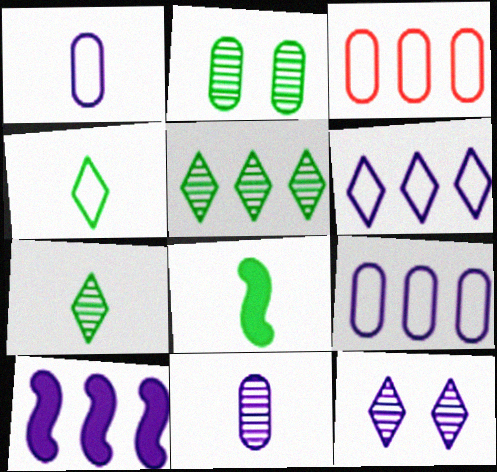[[1, 10, 12], 
[3, 5, 10], 
[3, 8, 12]]